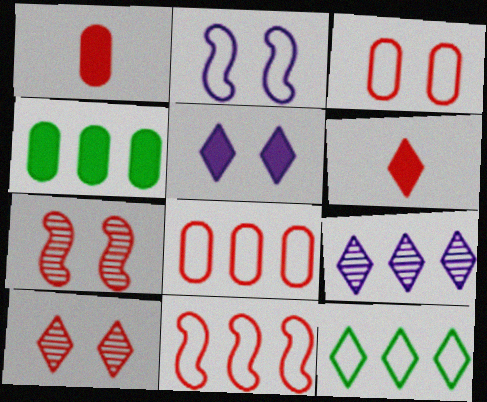[[1, 10, 11], 
[4, 9, 11], 
[6, 7, 8]]